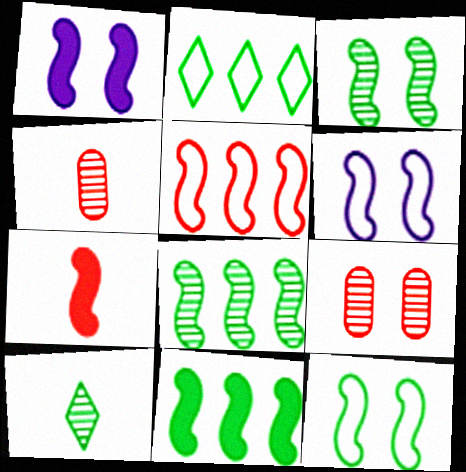[[1, 2, 4], 
[1, 7, 11], 
[6, 7, 8]]